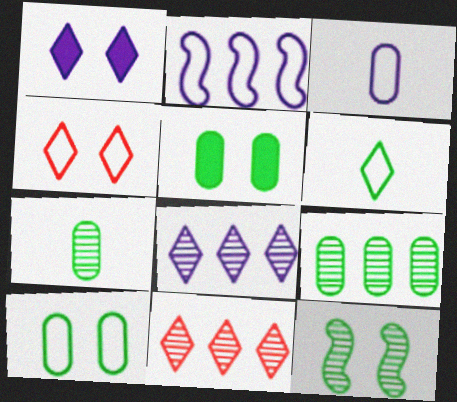[[1, 6, 11]]